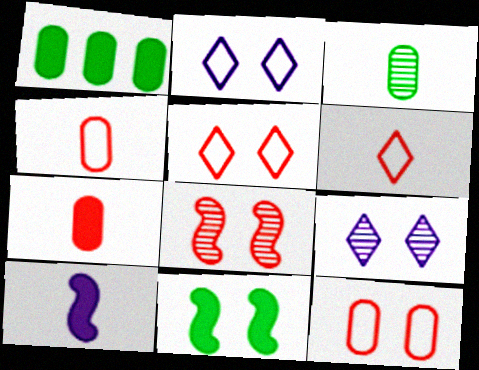[[3, 6, 10], 
[9, 11, 12]]